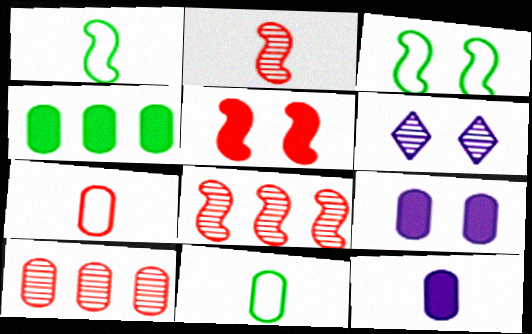[[9, 10, 11]]